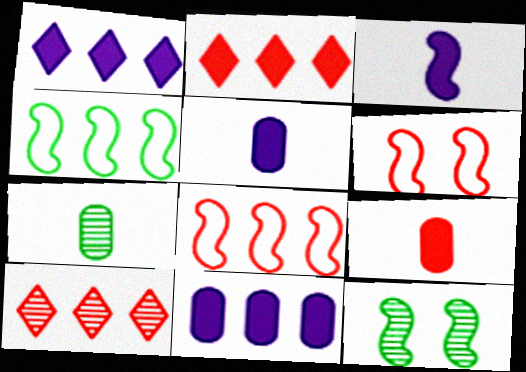[[1, 6, 7], 
[3, 8, 12], 
[4, 10, 11], 
[6, 9, 10]]